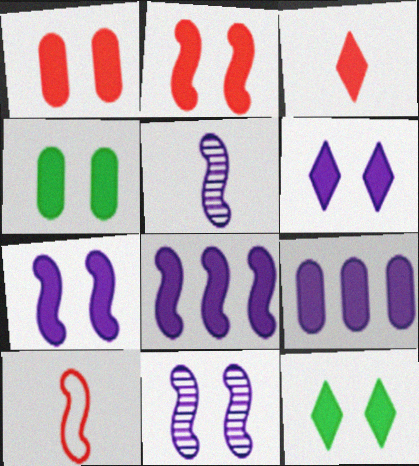[[1, 7, 12], 
[2, 4, 6], 
[3, 4, 8]]